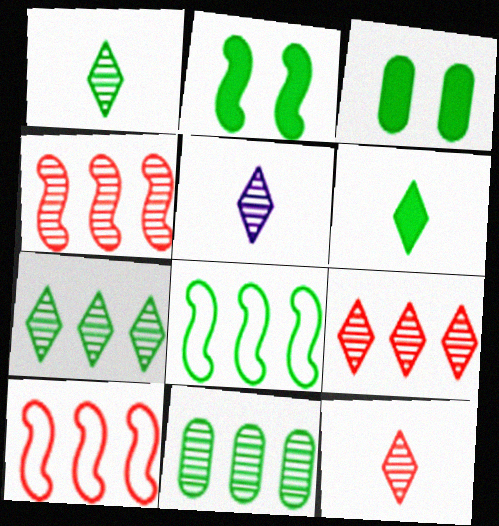[[1, 3, 8], 
[1, 5, 12], 
[3, 5, 10]]